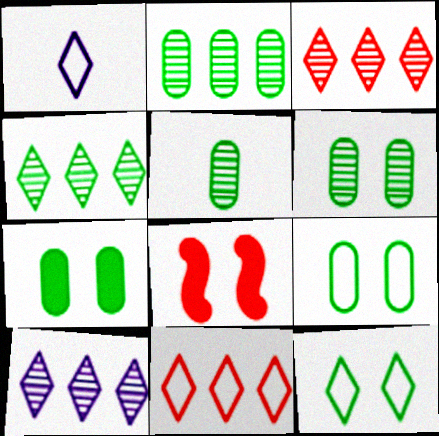[[1, 2, 8], 
[1, 11, 12], 
[2, 5, 6], 
[3, 4, 10], 
[6, 7, 9]]